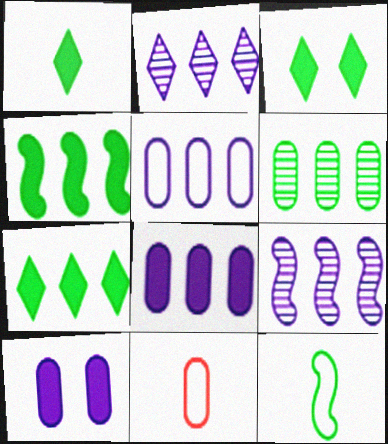[[1, 3, 7], 
[3, 6, 12], 
[3, 9, 11], 
[6, 10, 11]]